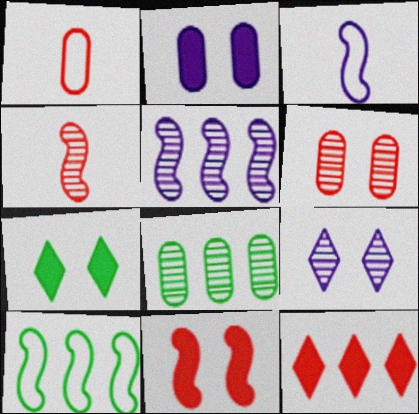[[1, 2, 8], 
[1, 5, 7], 
[2, 7, 11], 
[4, 8, 9]]